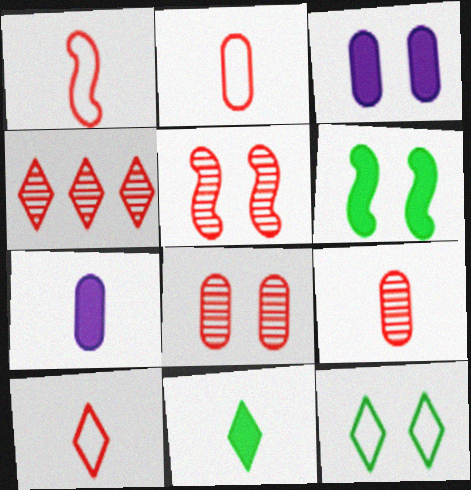[[1, 2, 10], 
[3, 5, 12], 
[4, 5, 9]]